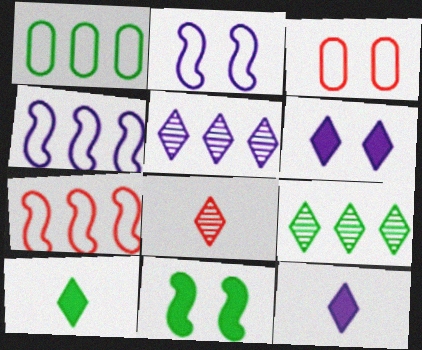[]